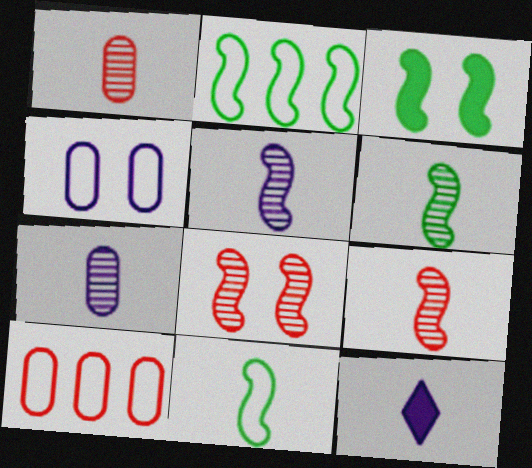[[1, 11, 12], 
[2, 3, 6], 
[5, 6, 9]]